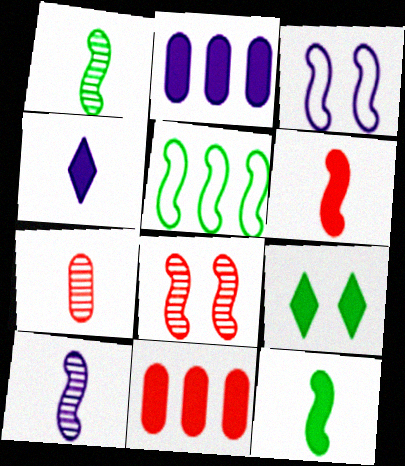[[2, 6, 9]]